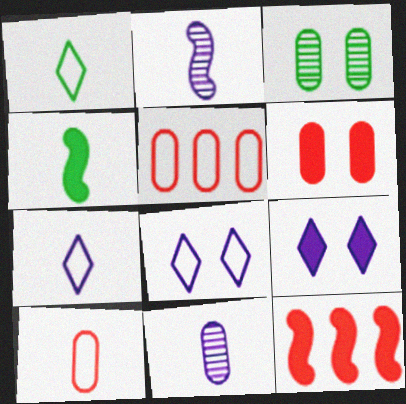[[3, 7, 12]]